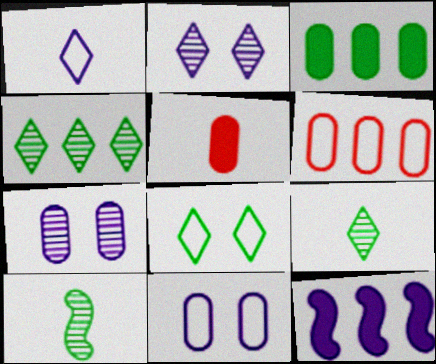[[1, 5, 10], 
[1, 7, 12], 
[3, 8, 10], 
[4, 6, 12]]